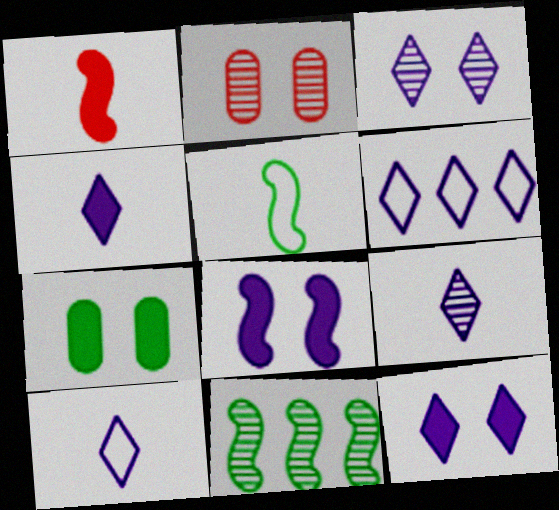[[2, 9, 11], 
[3, 4, 6], 
[4, 9, 10], 
[6, 9, 12]]